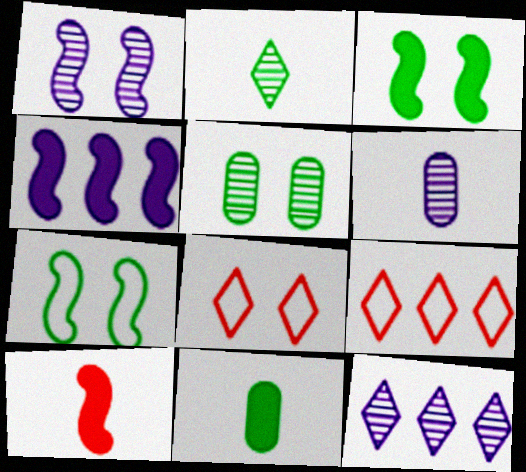[[1, 6, 12], 
[1, 9, 11], 
[3, 4, 10], 
[3, 6, 9]]